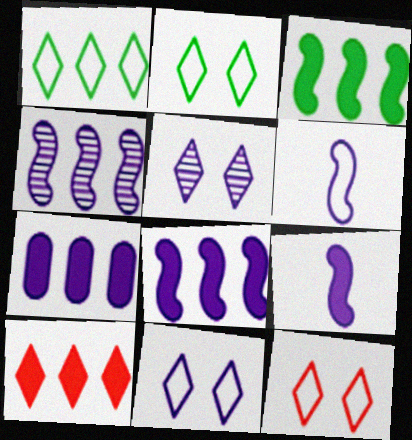[[2, 11, 12], 
[3, 7, 10], 
[5, 6, 7]]